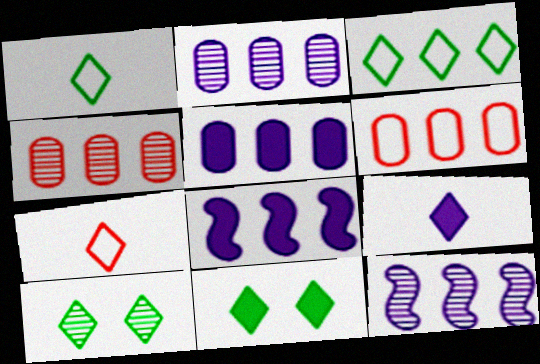[[3, 4, 8]]